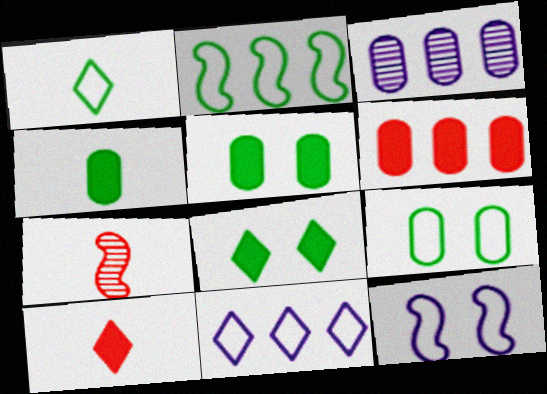[[1, 2, 9], 
[5, 7, 11]]